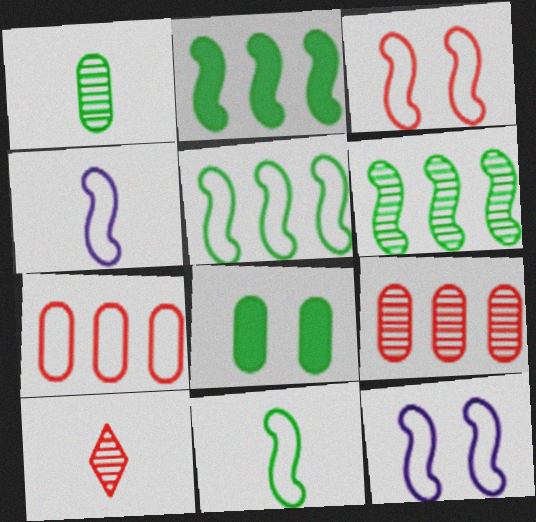[[2, 5, 6], 
[3, 4, 5]]